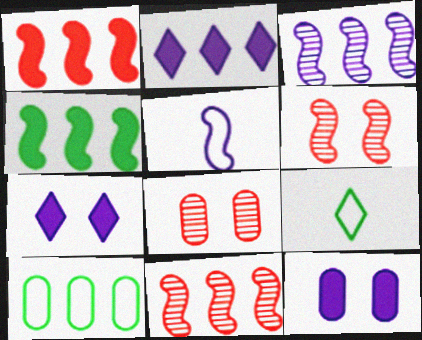[[2, 10, 11], 
[4, 5, 6], 
[9, 11, 12]]